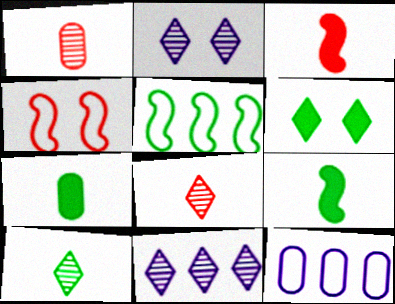[[4, 7, 11]]